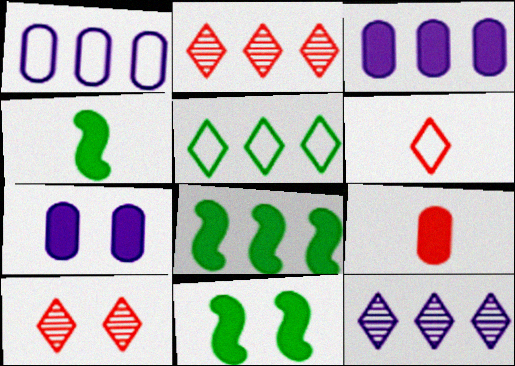[[1, 2, 8], 
[1, 4, 10], 
[4, 8, 11]]